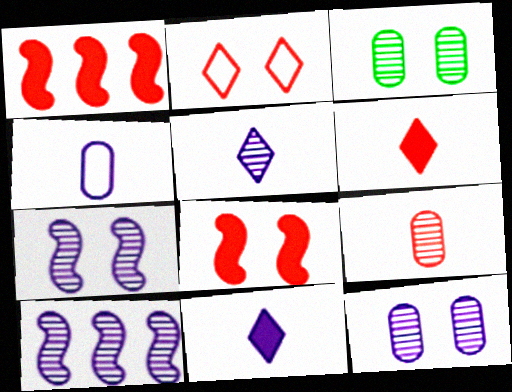[[1, 2, 9], 
[5, 10, 12]]